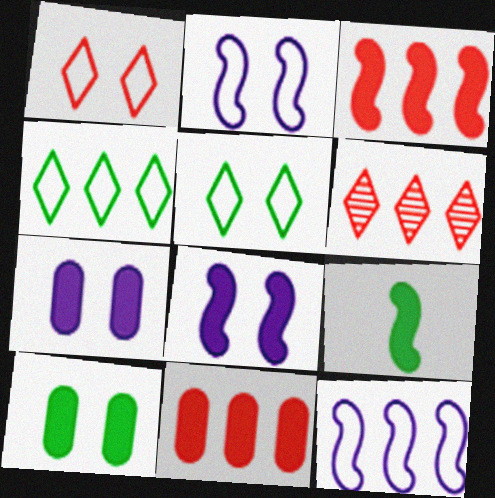[[3, 8, 9]]